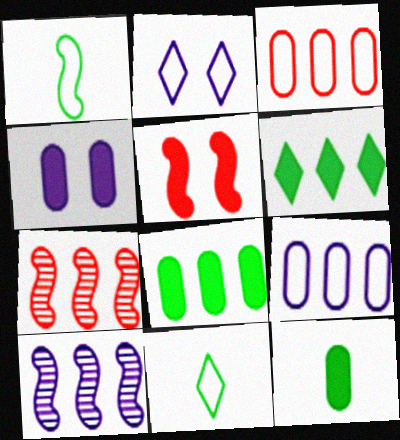[[1, 2, 3], 
[1, 5, 10], 
[2, 7, 12], 
[3, 6, 10], 
[4, 7, 11], 
[6, 7, 9]]